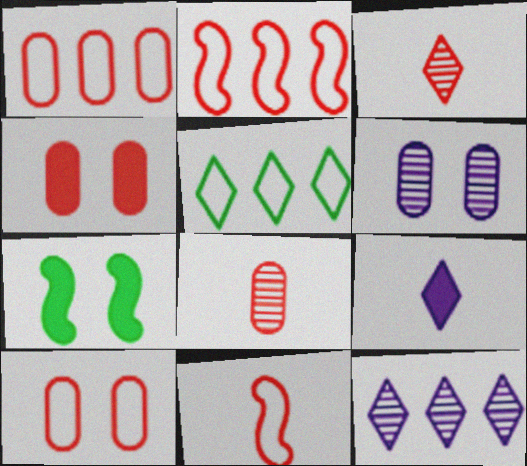[[1, 4, 8], 
[2, 3, 4]]